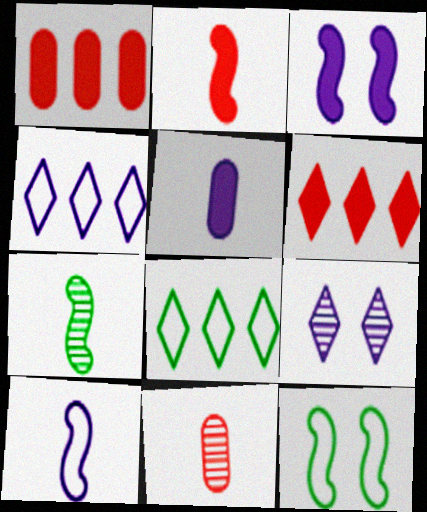[[2, 7, 10], 
[3, 8, 11]]